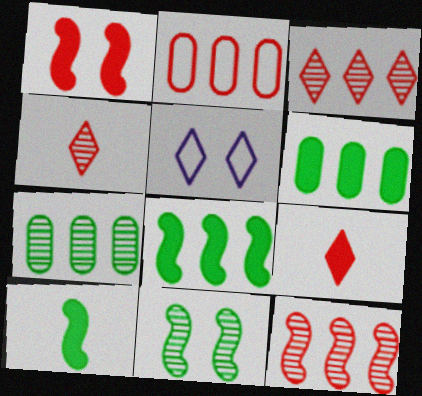[[1, 2, 4]]